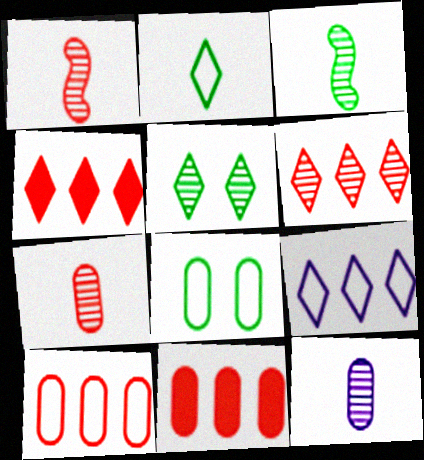[[8, 11, 12]]